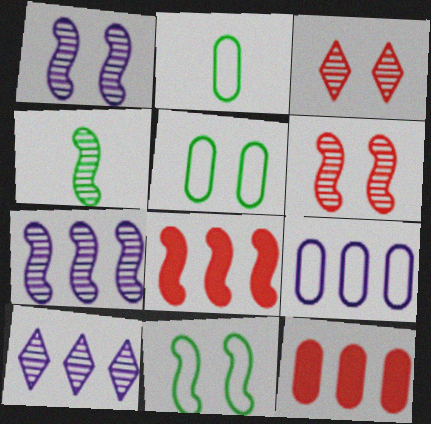[[4, 6, 7]]